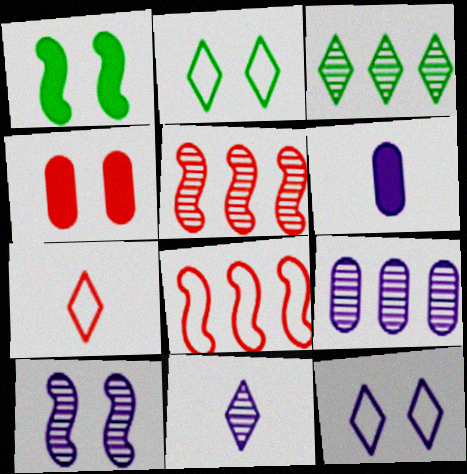[[1, 7, 9], 
[2, 4, 10], 
[2, 5, 6], 
[3, 5, 9], 
[4, 5, 7], 
[9, 10, 11]]